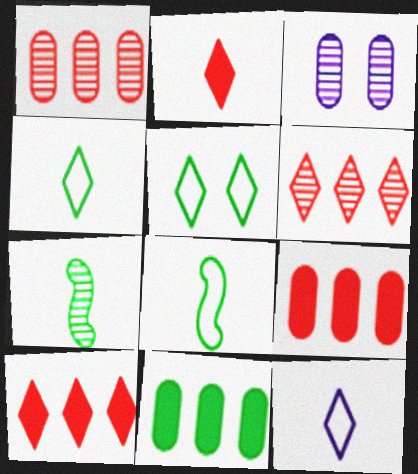[[3, 6, 7], 
[3, 8, 10], 
[5, 7, 11]]